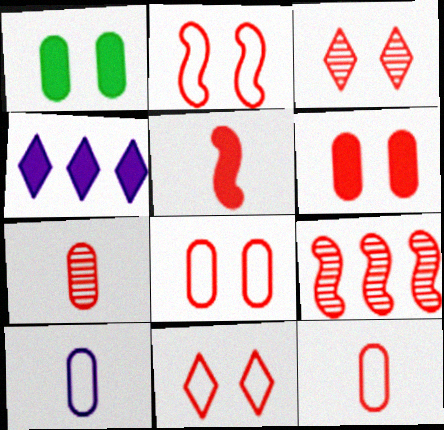[[1, 4, 5], 
[2, 3, 6], 
[2, 5, 9], 
[2, 8, 11], 
[3, 7, 9]]